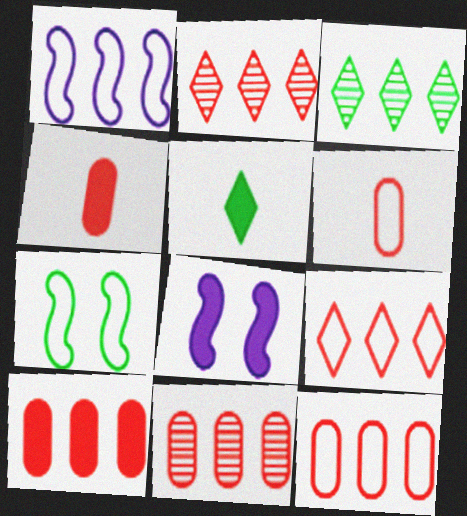[[1, 3, 10], 
[3, 6, 8], 
[5, 8, 10], 
[10, 11, 12]]